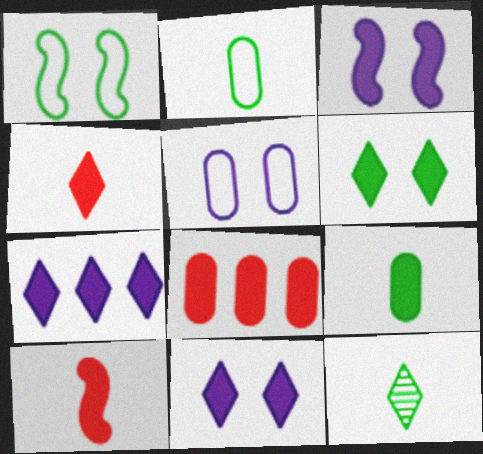[[4, 6, 7]]